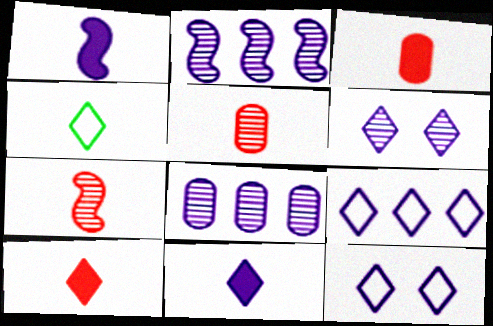[[1, 4, 5], 
[1, 8, 12], 
[6, 9, 11]]